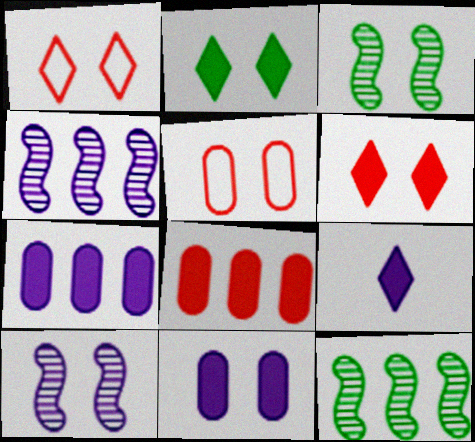[[1, 3, 11], 
[2, 5, 10], 
[5, 9, 12]]